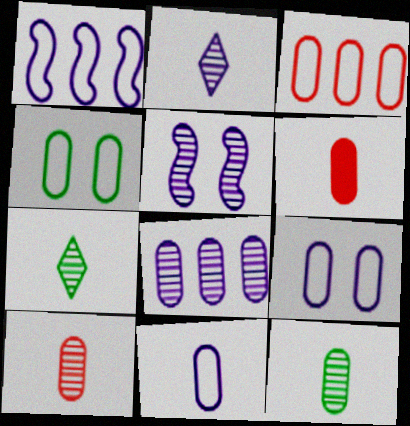[[2, 5, 8], 
[3, 4, 11], 
[4, 6, 8], 
[6, 11, 12]]